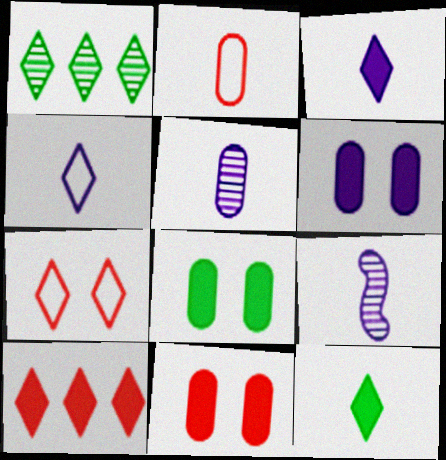[[1, 3, 7], 
[2, 9, 12], 
[6, 8, 11]]